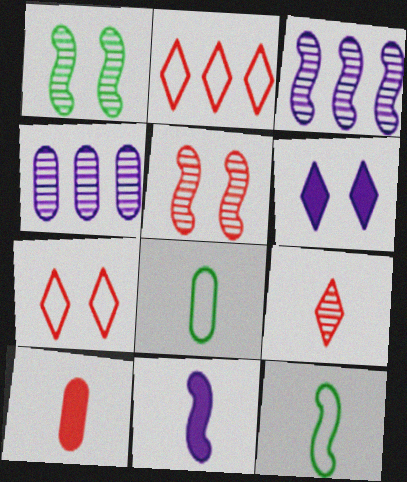[[1, 4, 9], 
[2, 5, 10], 
[8, 9, 11]]